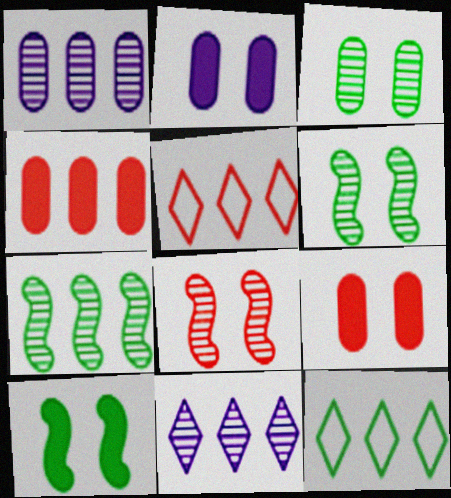[]